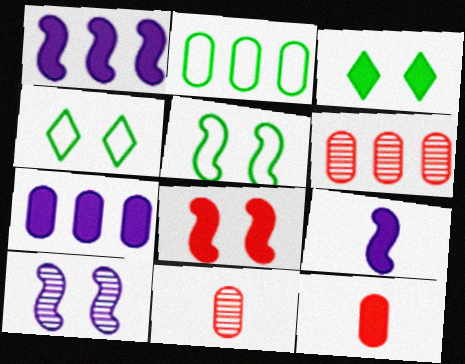[[1, 3, 12], 
[1, 4, 11], 
[2, 6, 7], 
[4, 6, 9], 
[5, 8, 10]]